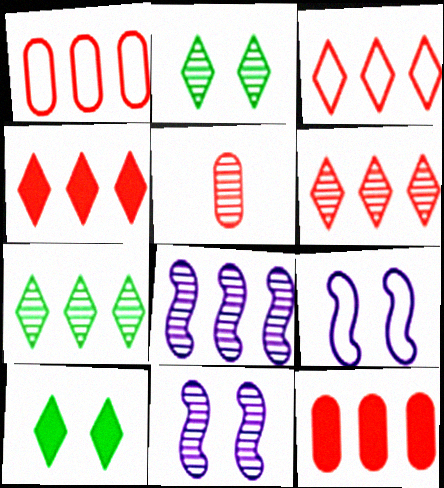[[2, 5, 8], 
[3, 4, 6], 
[5, 7, 11]]